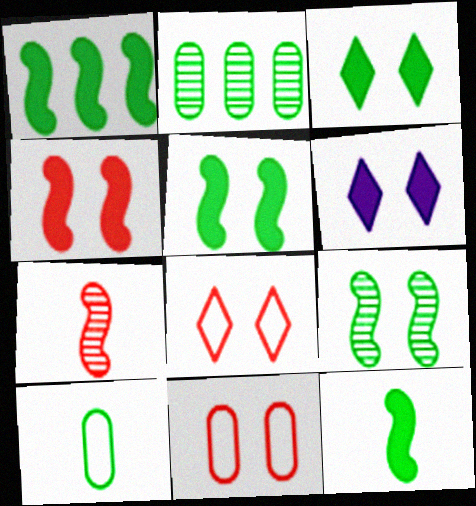[[1, 5, 12], 
[6, 9, 11]]